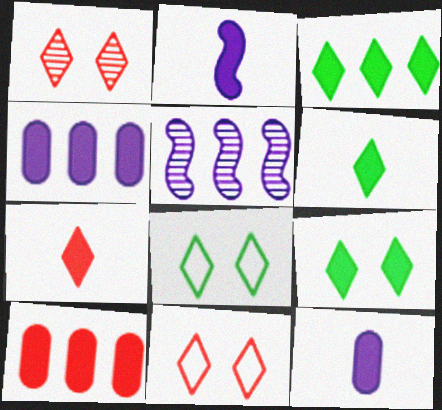[[2, 9, 10], 
[3, 6, 9]]